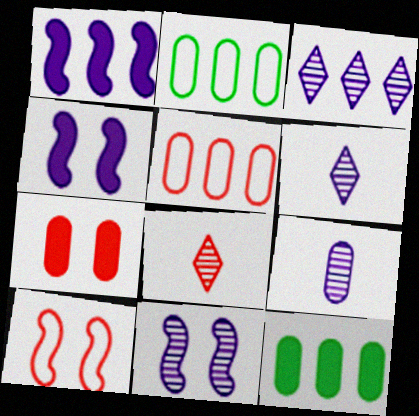[[2, 4, 8], 
[2, 7, 9], 
[3, 9, 11], 
[6, 10, 12]]